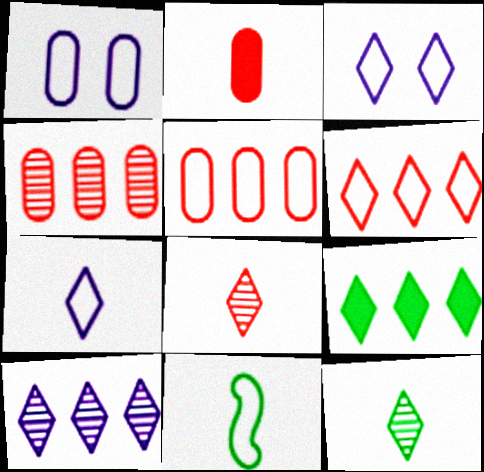[[1, 6, 11], 
[3, 5, 11], 
[3, 8, 9], 
[6, 9, 10]]